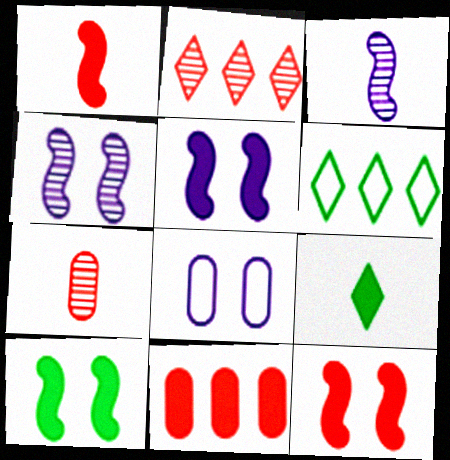[[5, 6, 7], 
[5, 9, 11], 
[5, 10, 12]]